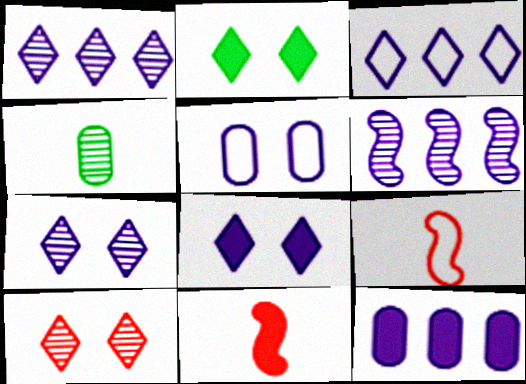[[2, 11, 12], 
[3, 6, 12], 
[4, 6, 10]]